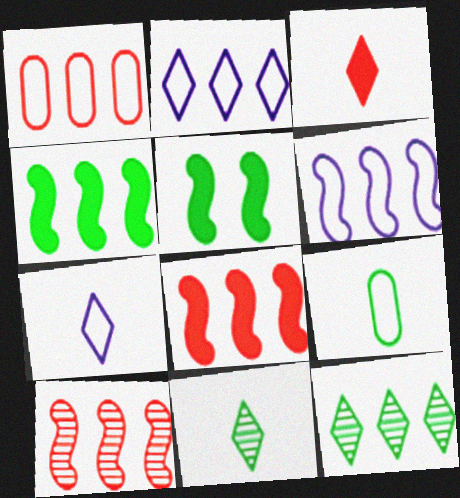[[3, 7, 11], 
[4, 6, 10], 
[5, 9, 12]]